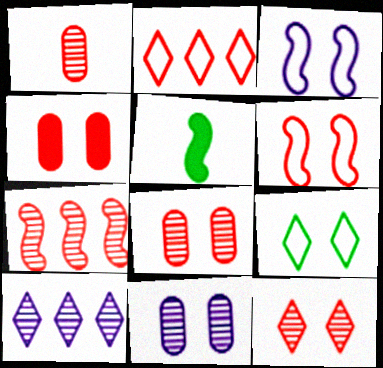[[1, 7, 12], 
[2, 5, 11], 
[3, 5, 7], 
[4, 6, 12]]